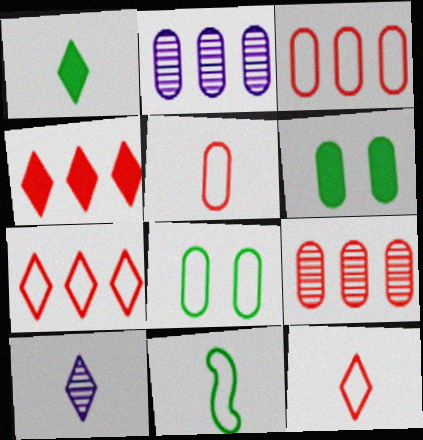[[1, 10, 12], 
[2, 5, 6]]